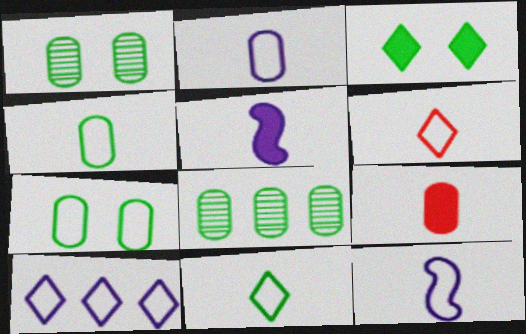[[4, 6, 12]]